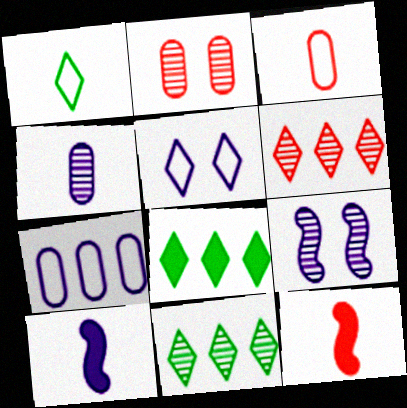[[1, 4, 12], 
[3, 8, 9]]